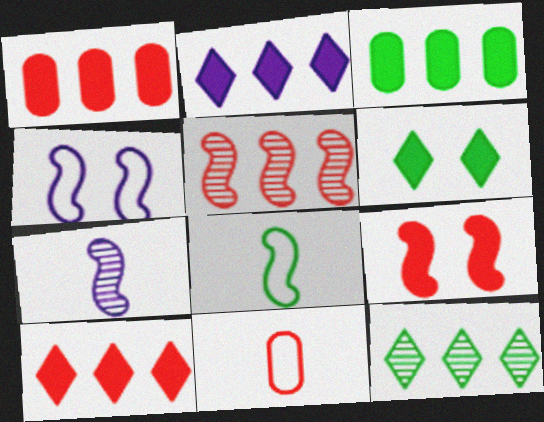[]